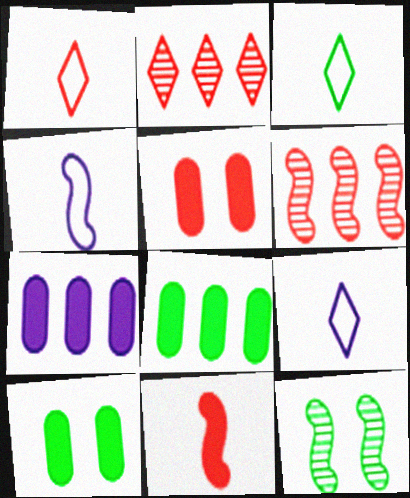[[1, 3, 9], 
[1, 5, 6], 
[1, 7, 12], 
[2, 4, 10], 
[3, 8, 12], 
[6, 9, 10]]